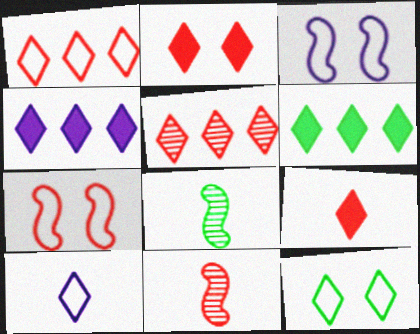[[1, 10, 12]]